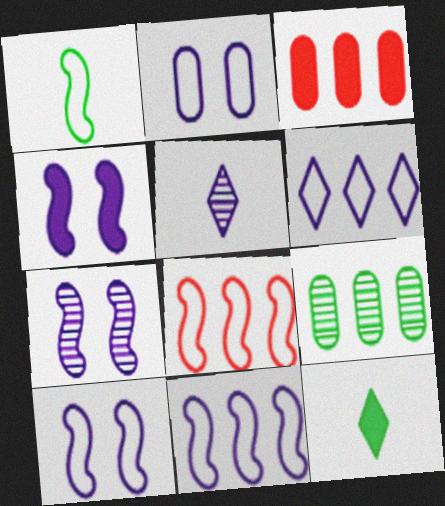[[1, 8, 10], 
[3, 4, 12], 
[4, 7, 10]]